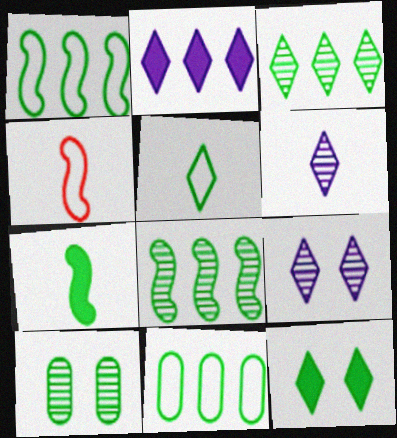[[2, 4, 10], 
[3, 5, 12]]